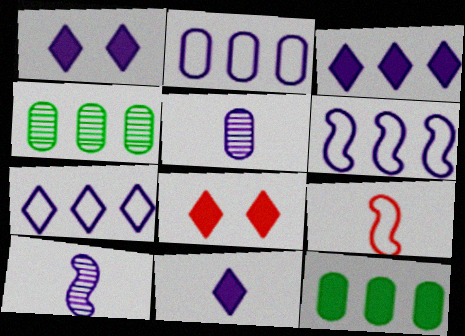[[1, 2, 10], 
[1, 3, 11], 
[1, 4, 9], 
[1, 5, 6], 
[2, 6, 7]]